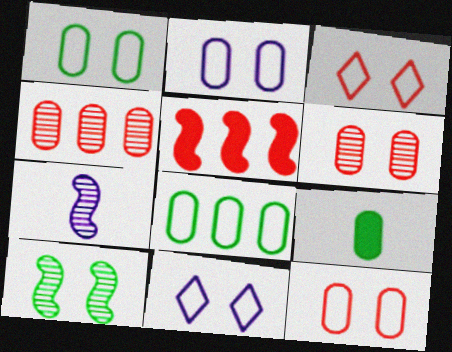[[1, 2, 12], 
[2, 4, 9]]